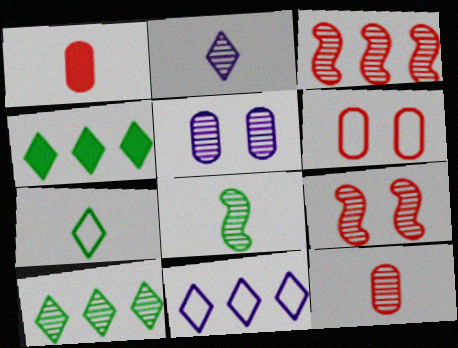[[2, 8, 12]]